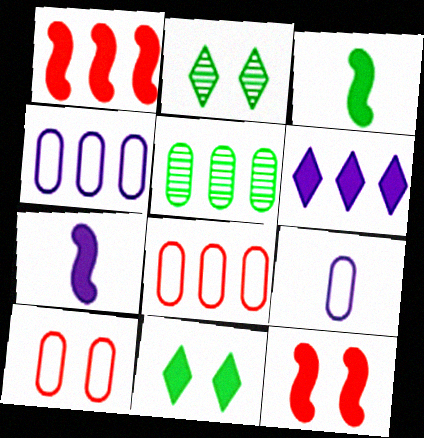[[1, 2, 9], 
[2, 7, 8]]